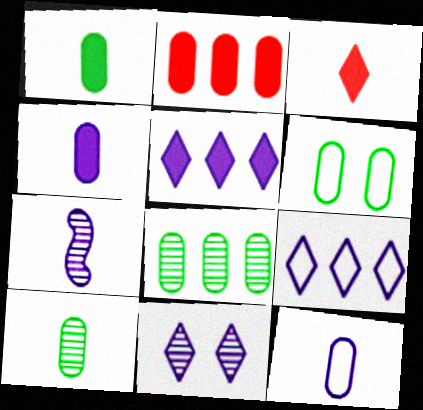[[1, 6, 8]]